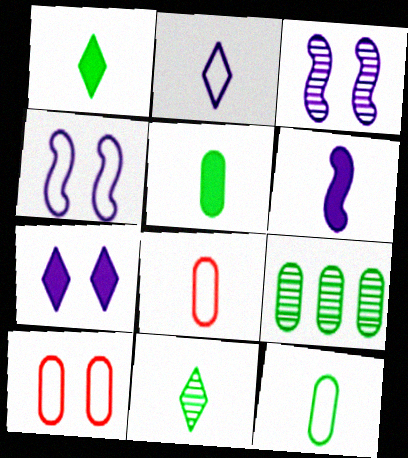[[6, 8, 11]]